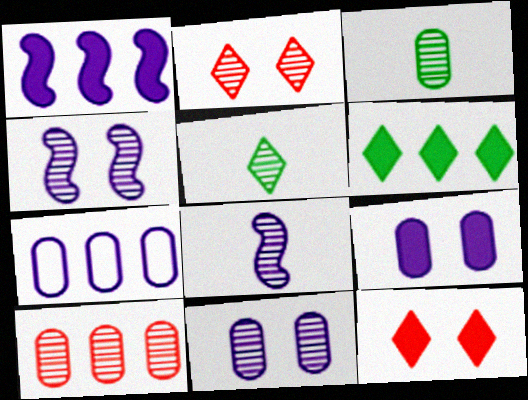[[3, 10, 11], 
[4, 5, 10]]